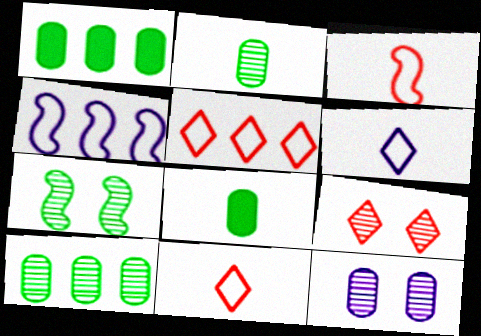[[4, 8, 9], 
[7, 9, 12]]